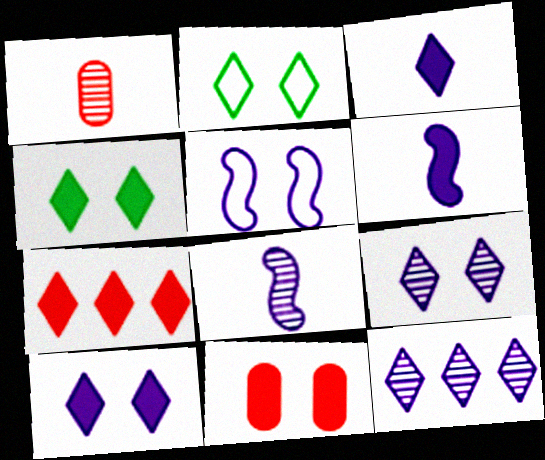[[3, 4, 7]]